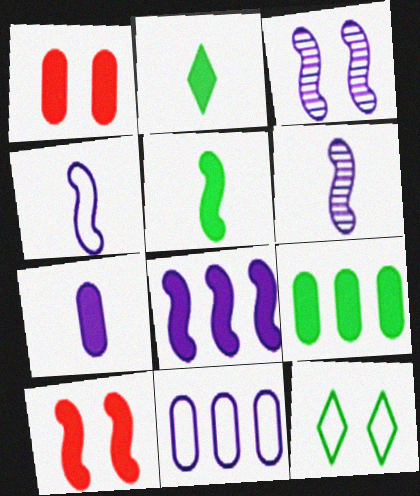[[1, 2, 8], 
[1, 3, 12], 
[1, 7, 9], 
[3, 4, 8], 
[5, 8, 10]]